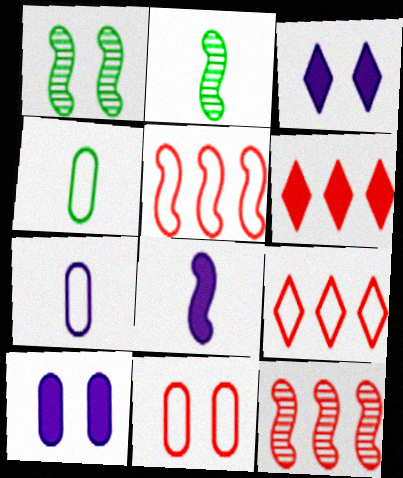[[1, 3, 11], 
[1, 5, 8], 
[1, 6, 7], 
[2, 9, 10], 
[3, 4, 12]]